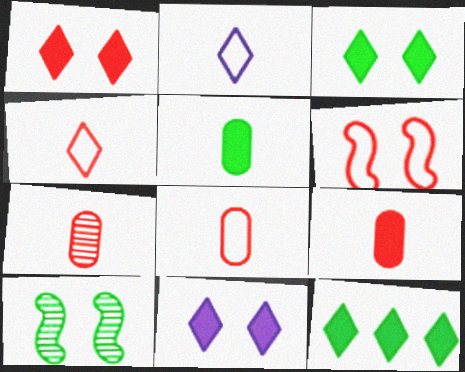[[1, 3, 11], 
[7, 8, 9]]